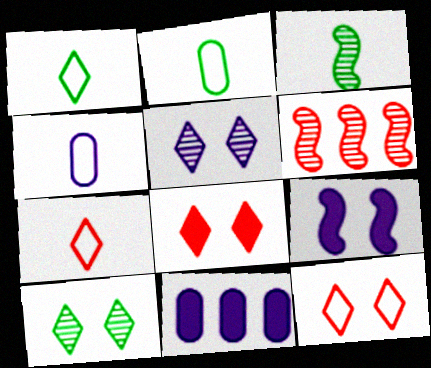[[3, 11, 12]]